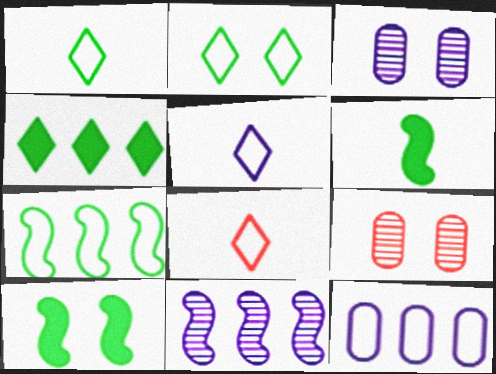[[1, 5, 8]]